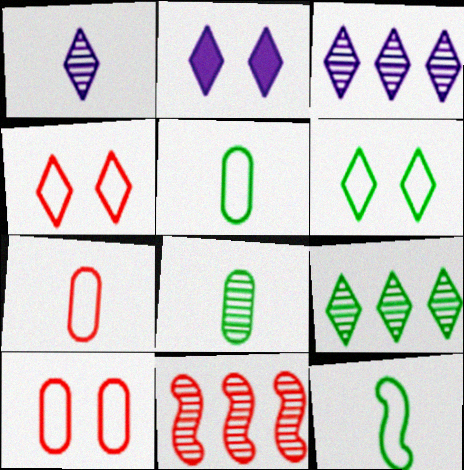[[2, 5, 11]]